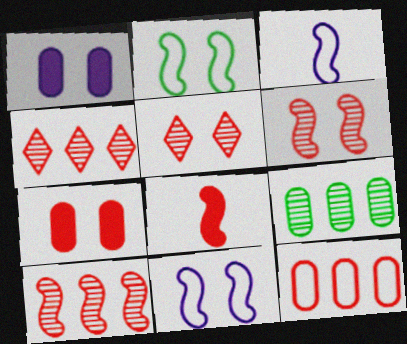[[1, 2, 5], 
[5, 8, 12]]